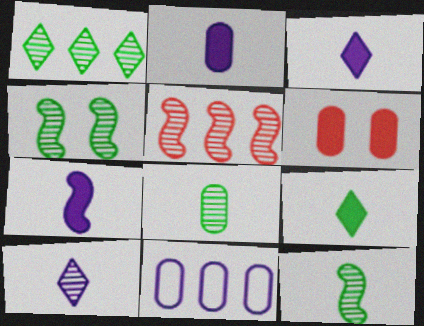[[1, 4, 8], 
[2, 3, 7], 
[6, 8, 11]]